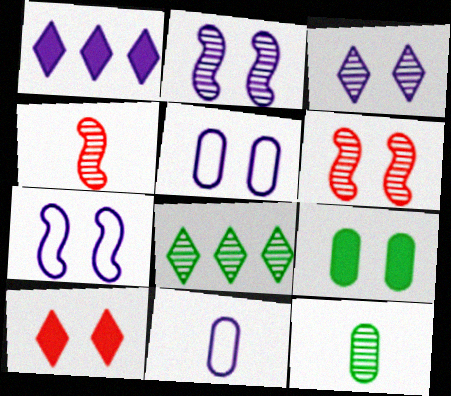[[1, 2, 11]]